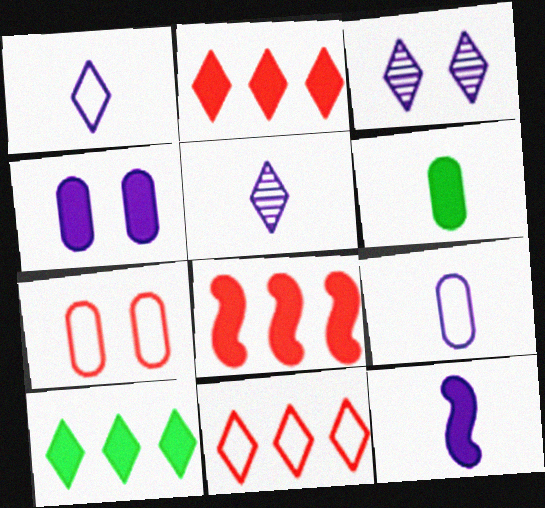[[5, 9, 12]]